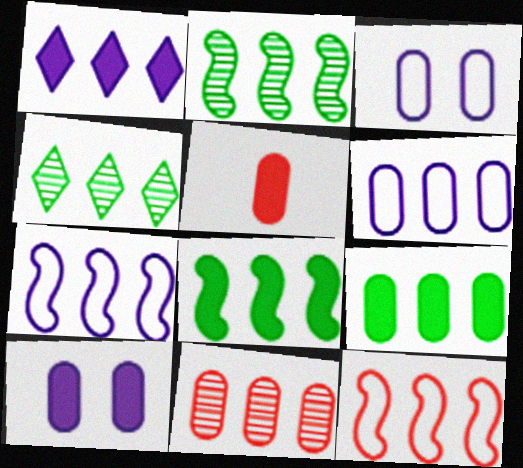[[5, 9, 10], 
[6, 9, 11]]